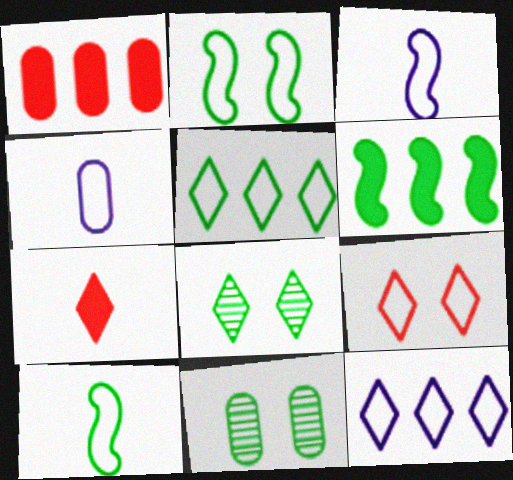[[1, 3, 8], 
[1, 4, 11], 
[7, 8, 12]]